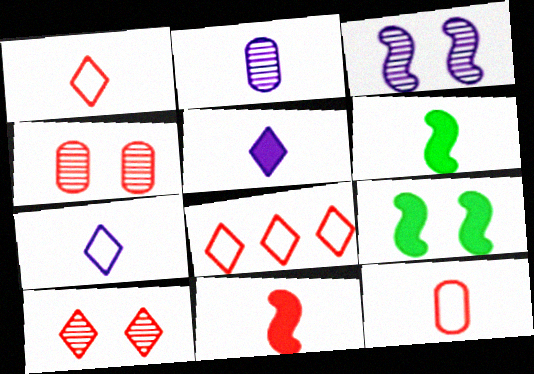[[1, 2, 6], 
[2, 8, 9], 
[4, 8, 11]]